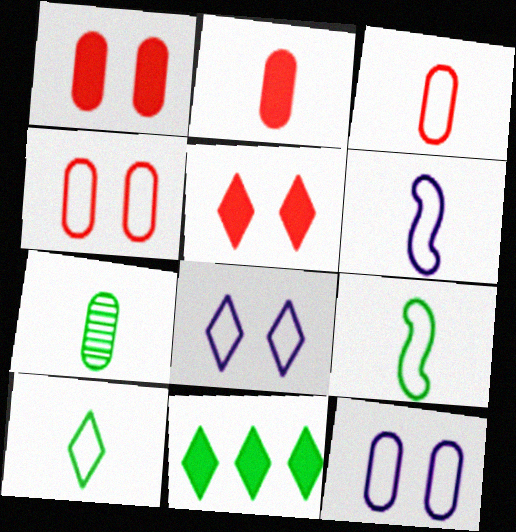[[3, 6, 10]]